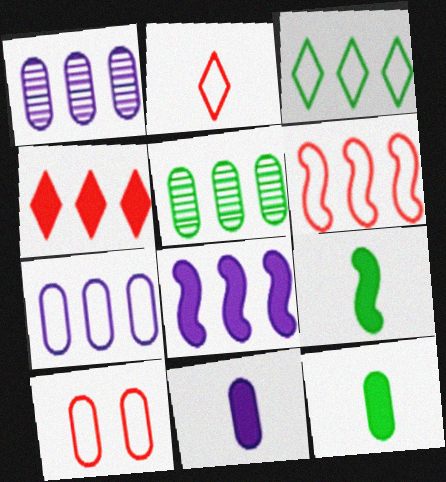[[1, 10, 12], 
[2, 6, 10], 
[3, 6, 7], 
[5, 10, 11]]